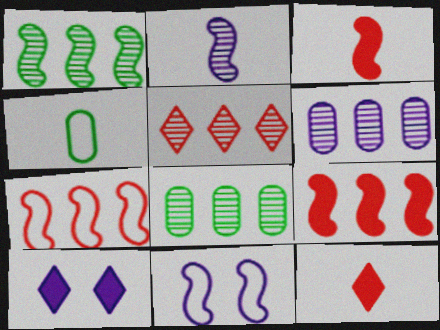[[1, 3, 11], 
[1, 5, 6], 
[2, 4, 12], 
[8, 11, 12]]